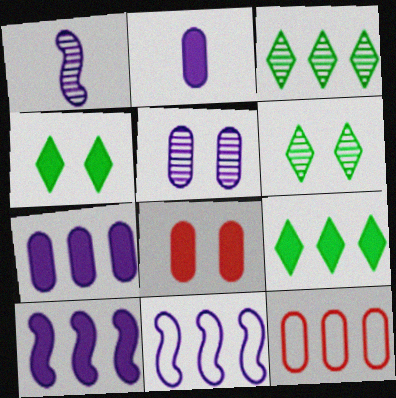[[1, 4, 12], 
[3, 10, 12]]